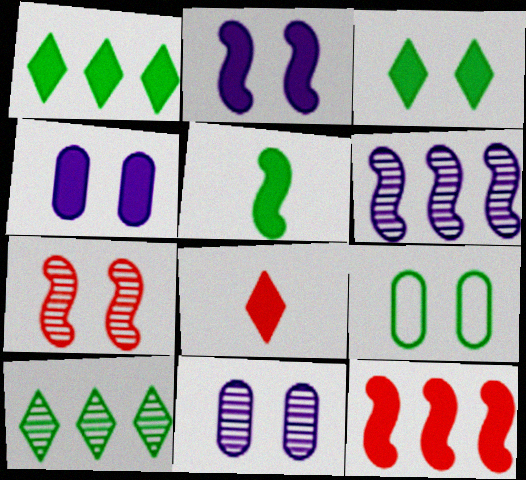[[2, 5, 12], 
[5, 9, 10], 
[6, 8, 9]]